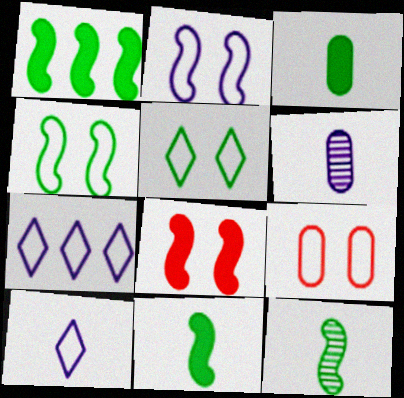[[1, 4, 12], 
[2, 5, 9]]